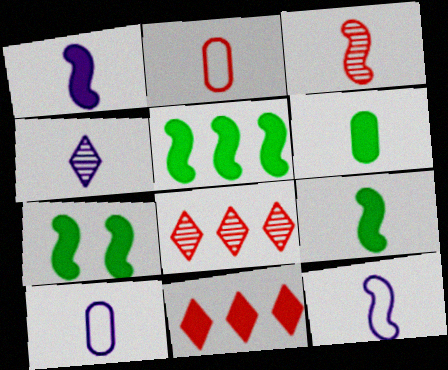[[1, 4, 10], 
[2, 4, 9], 
[3, 9, 12], 
[5, 7, 9], 
[7, 8, 10]]